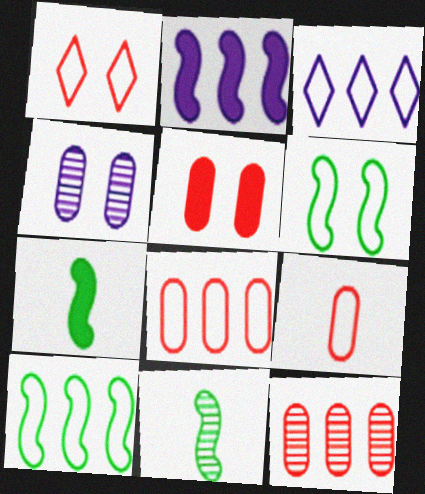[[3, 5, 11], 
[3, 6, 9], 
[3, 8, 10], 
[5, 9, 12]]